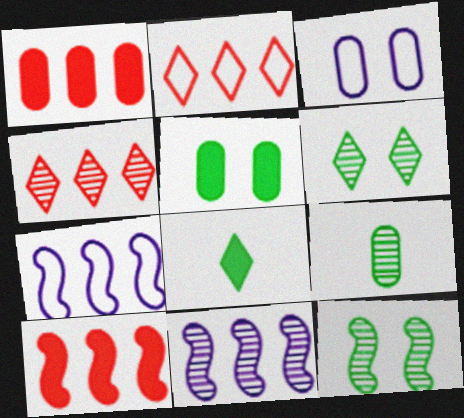[[1, 3, 9]]